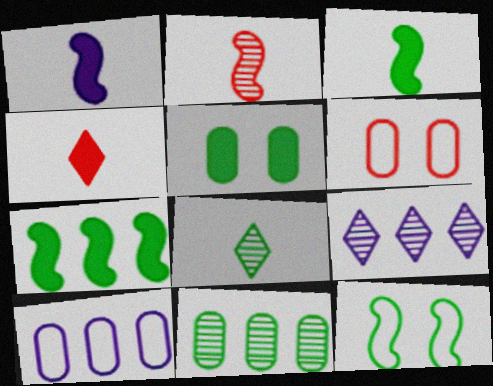[[3, 6, 9]]